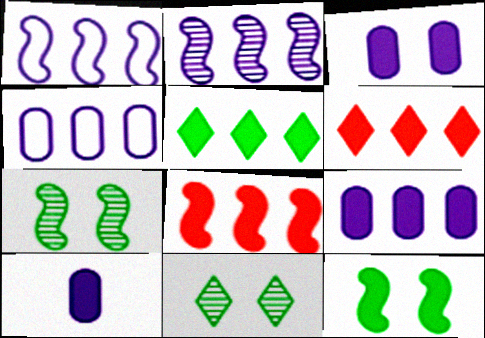[[3, 9, 10], 
[5, 8, 9], 
[6, 10, 12]]